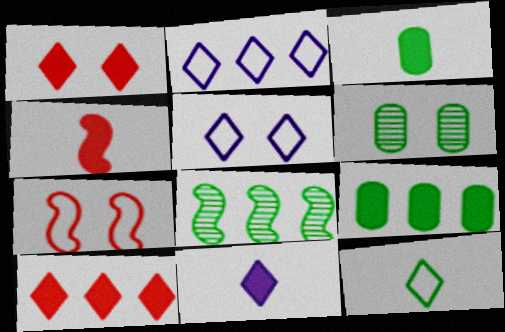[[2, 4, 6], 
[3, 4, 11]]